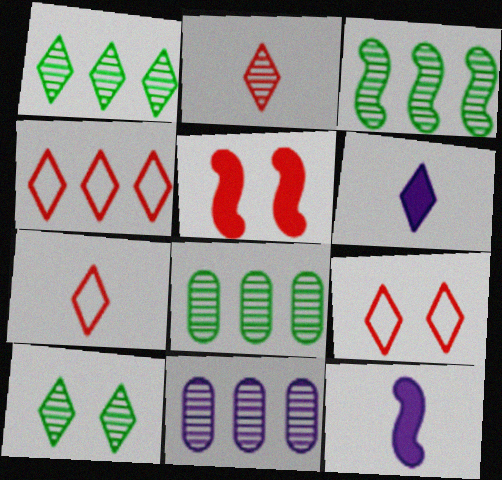[[1, 3, 8], 
[1, 6, 9], 
[4, 6, 10], 
[4, 7, 9], 
[8, 9, 12]]